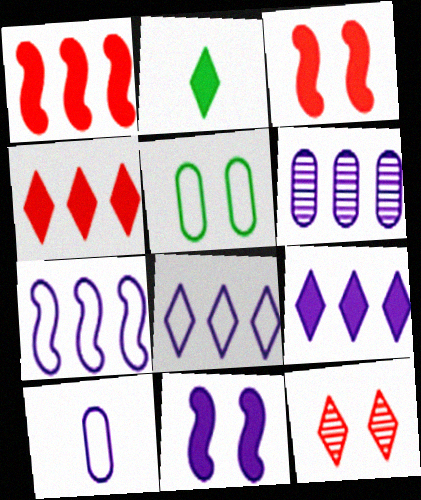[[2, 8, 12], 
[5, 11, 12], 
[6, 7, 9]]